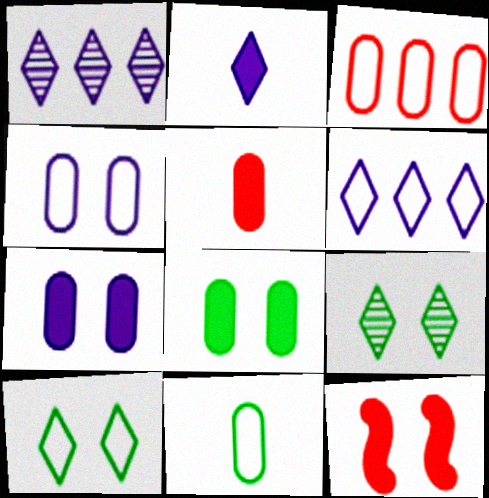[[1, 11, 12], 
[3, 4, 11], 
[4, 9, 12]]